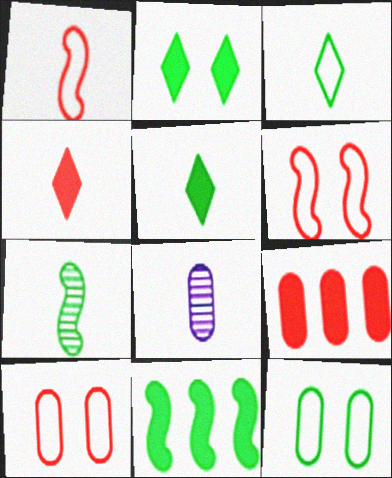[[1, 5, 8], 
[8, 9, 12]]